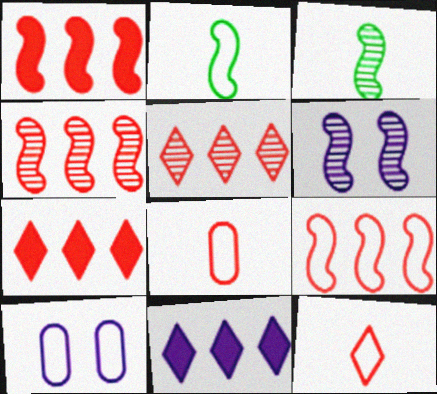[[1, 2, 6], 
[1, 4, 9], 
[3, 4, 6], 
[3, 7, 10]]